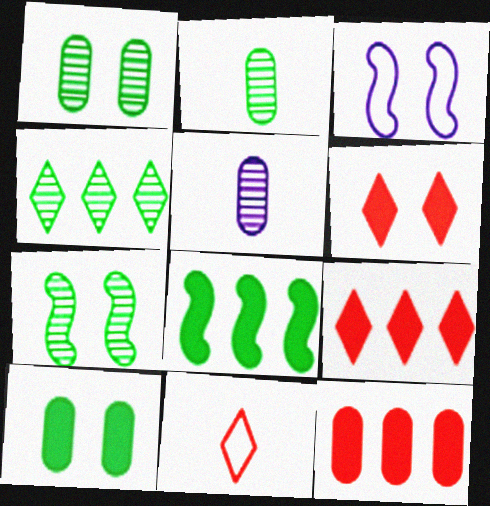[[1, 3, 6], 
[2, 3, 9], 
[2, 4, 7]]